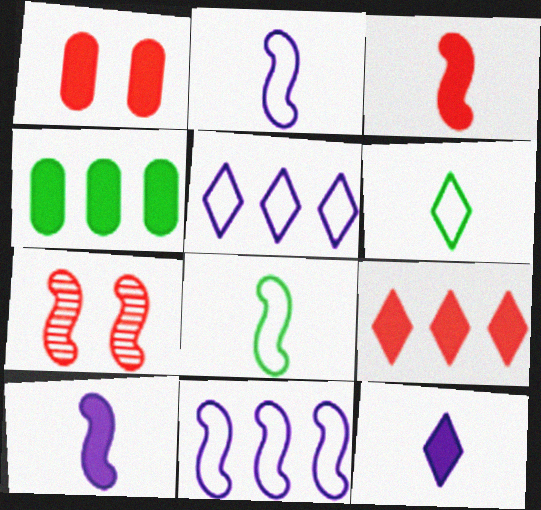[[1, 3, 9]]